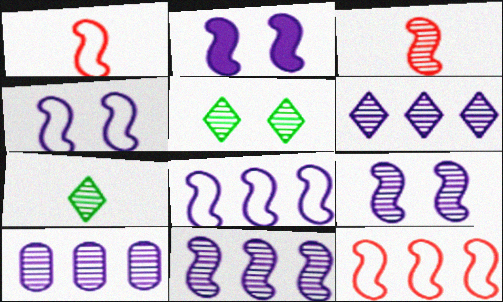[[2, 4, 9], 
[3, 5, 10], 
[6, 10, 11]]